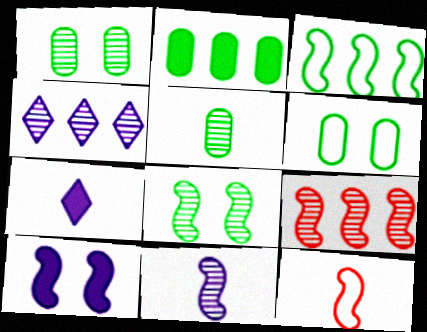[[2, 5, 6], 
[5, 7, 12], 
[6, 7, 9], 
[8, 9, 11]]